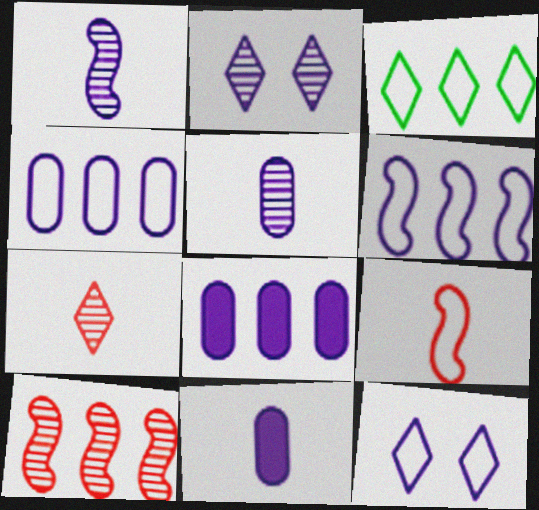[[1, 8, 12], 
[2, 6, 11], 
[3, 8, 10]]